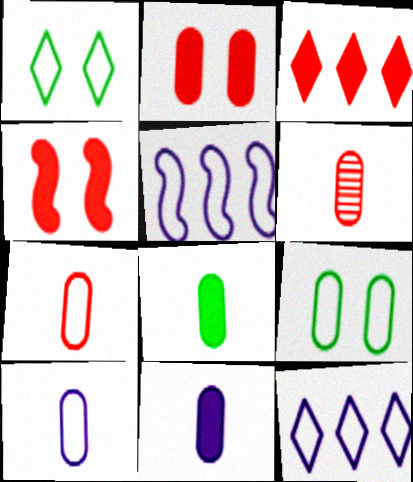[[1, 5, 7], 
[6, 8, 10]]